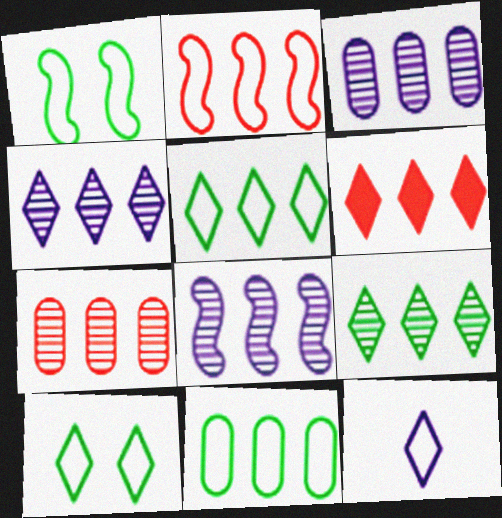[[2, 6, 7], 
[3, 4, 8], 
[4, 5, 6], 
[6, 8, 11], 
[7, 8, 9]]